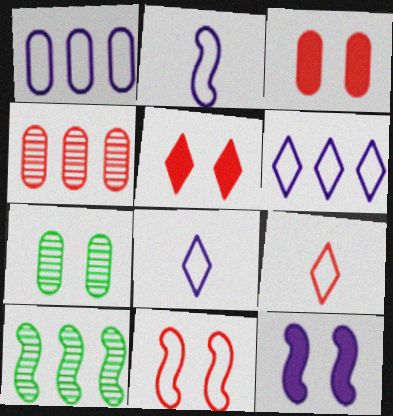[[3, 8, 10]]